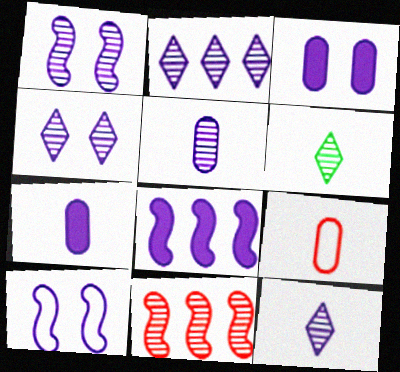[[1, 2, 5], 
[2, 4, 12], 
[2, 7, 10], 
[3, 4, 10]]